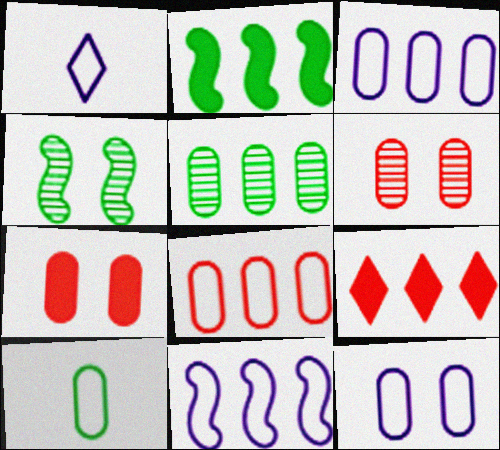[[1, 2, 6], 
[1, 11, 12], 
[5, 9, 11], 
[8, 10, 12]]